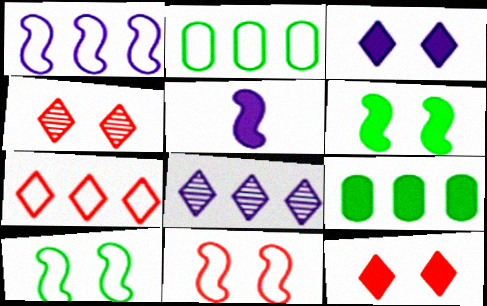[[1, 2, 7], 
[2, 4, 5], 
[5, 9, 12]]